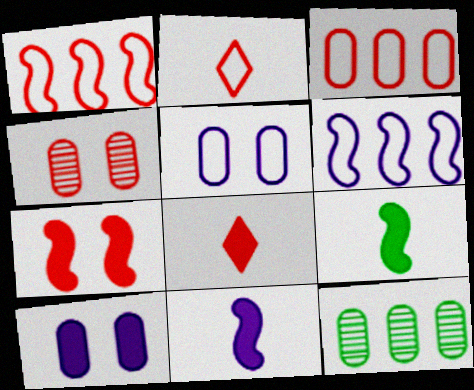[[1, 4, 8]]